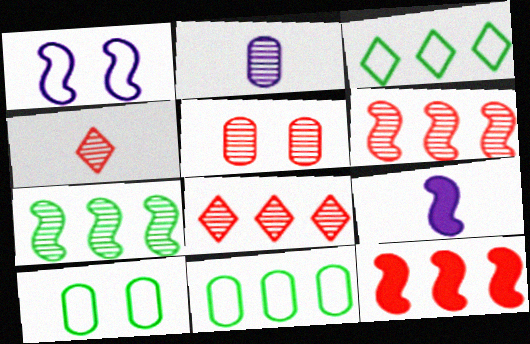[[3, 5, 9], 
[4, 5, 6], 
[8, 9, 10]]